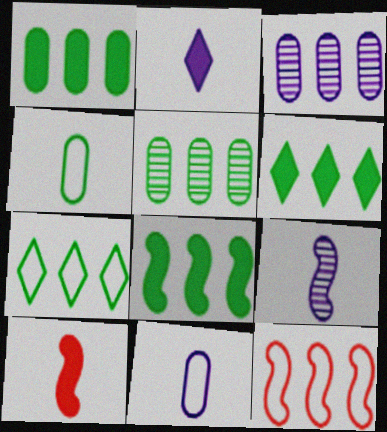[[1, 6, 8], 
[2, 9, 11], 
[3, 6, 12], 
[5, 7, 8]]